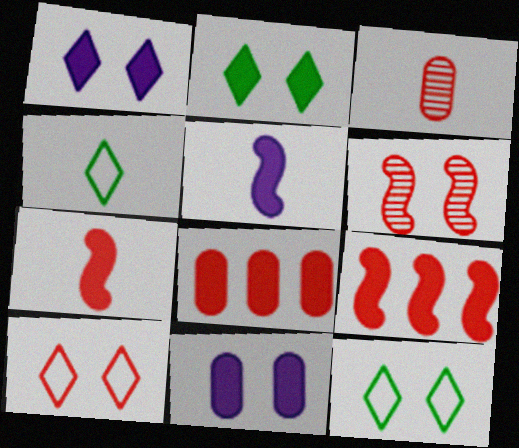[[2, 5, 8], 
[3, 4, 5], 
[3, 9, 10], 
[6, 11, 12]]